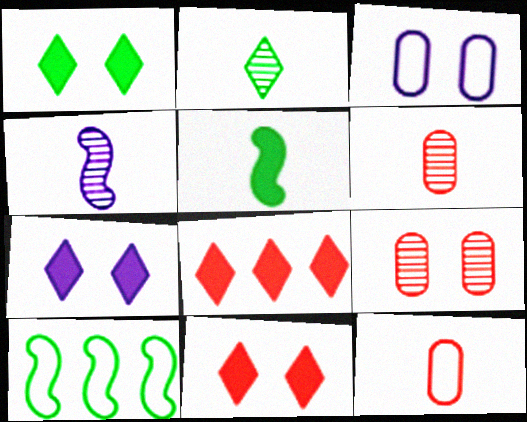[[1, 7, 11], 
[2, 4, 6], 
[6, 7, 10]]